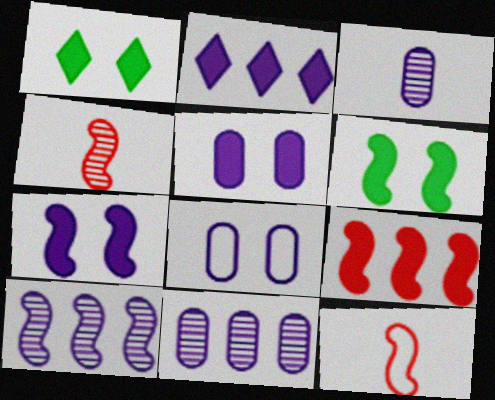[[1, 11, 12], 
[6, 10, 12]]